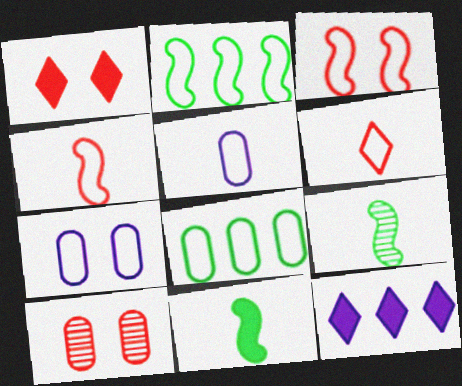[[1, 3, 10], 
[2, 6, 7]]